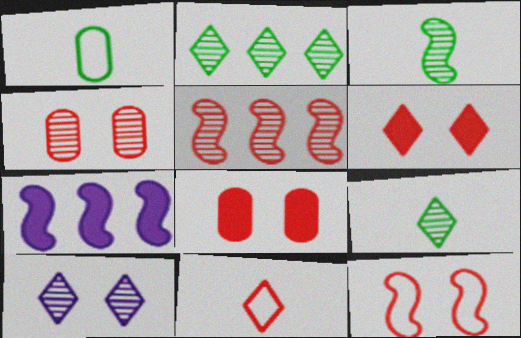[[3, 7, 12], 
[4, 6, 12], 
[5, 8, 11]]